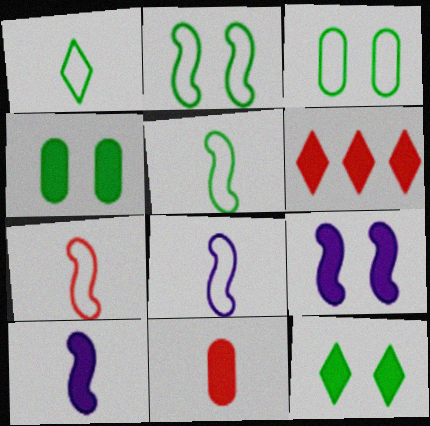[[4, 6, 10], 
[5, 7, 8]]